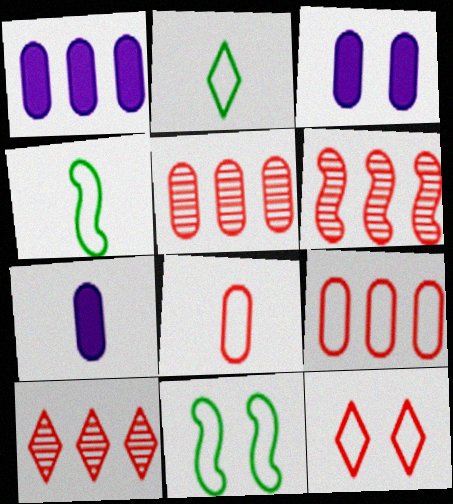[[1, 3, 7], 
[2, 3, 6], 
[3, 4, 10], 
[5, 6, 10], 
[7, 10, 11]]